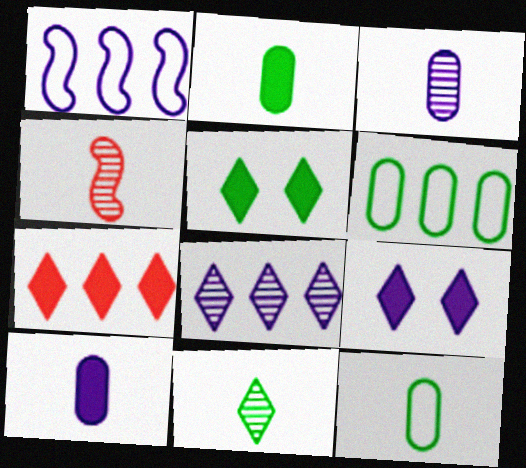[[1, 3, 9], 
[3, 4, 11], 
[4, 6, 9]]